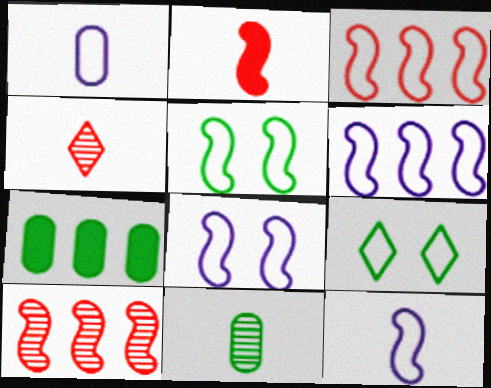[[1, 3, 9], 
[3, 5, 12], 
[4, 7, 8], 
[6, 8, 12]]